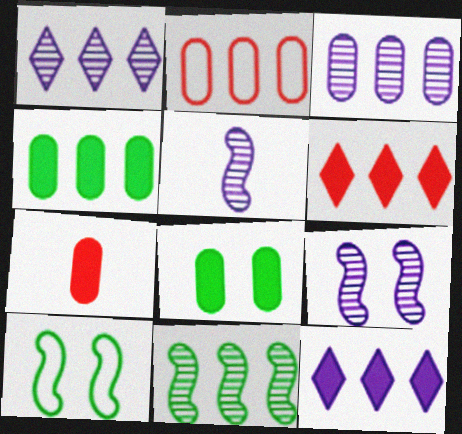[[1, 7, 10], 
[2, 3, 4], 
[2, 11, 12]]